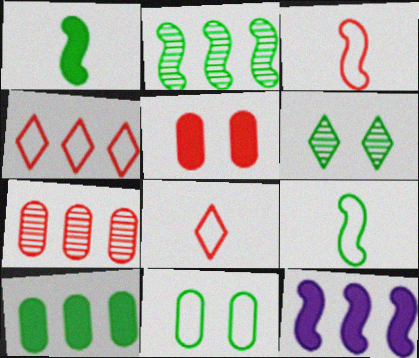[[6, 9, 10]]